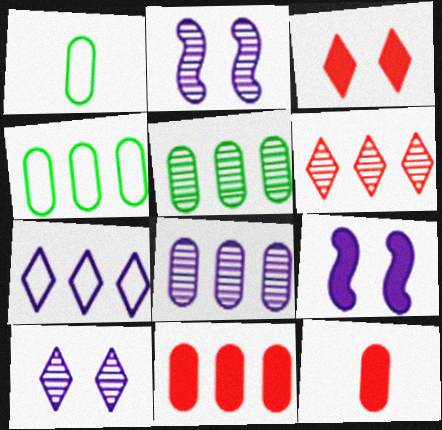[[1, 6, 9], 
[4, 8, 11]]